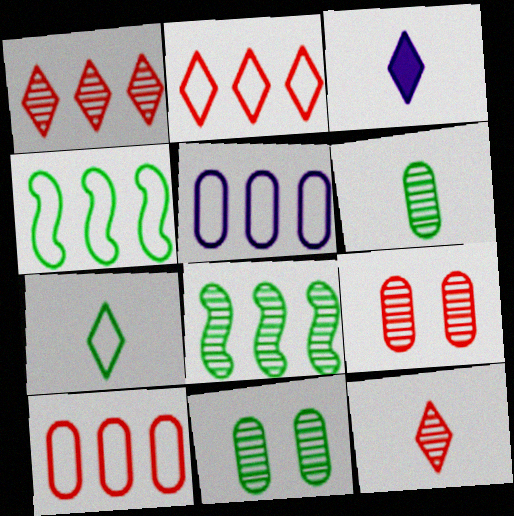[[2, 4, 5], 
[3, 4, 9], 
[3, 7, 12]]